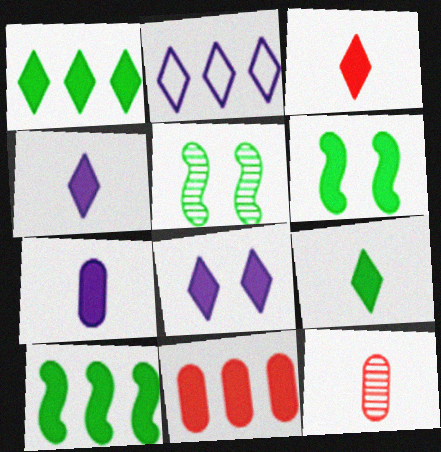[[1, 3, 8], 
[2, 6, 12], 
[3, 4, 9], 
[4, 6, 11]]